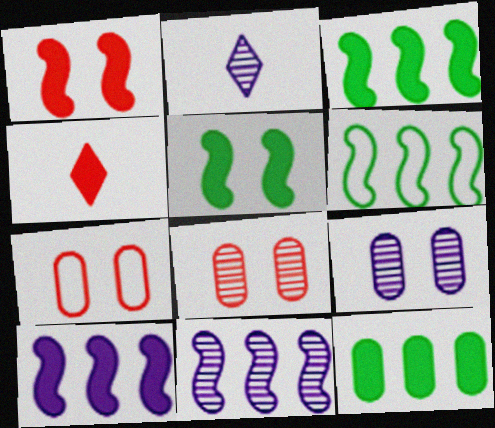[[2, 3, 7], 
[2, 9, 11], 
[4, 6, 9]]